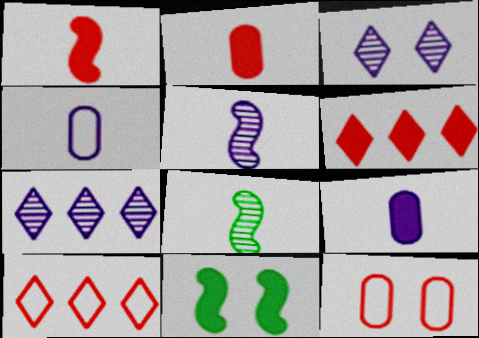[[3, 11, 12], 
[6, 9, 11]]